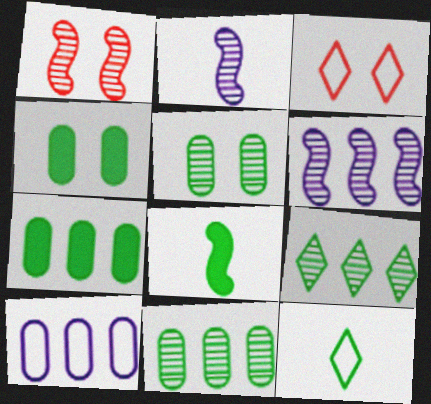[[2, 3, 7]]